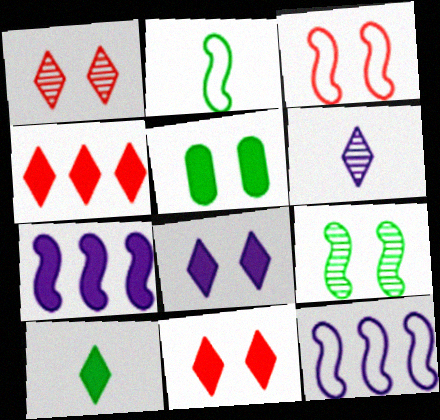[[2, 3, 12], 
[4, 8, 10]]